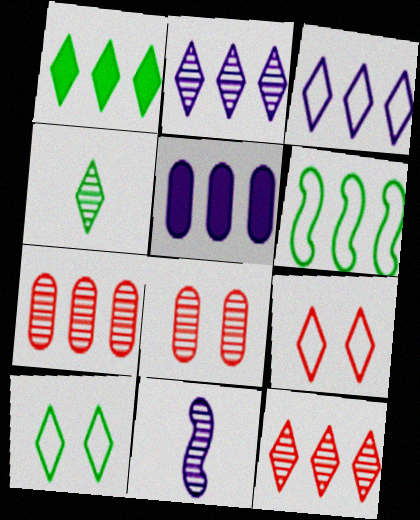[[1, 3, 12], 
[1, 4, 10], 
[5, 6, 12]]